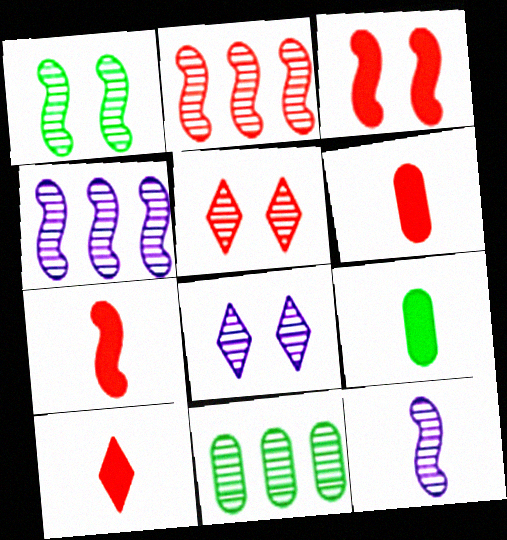[[1, 2, 12], 
[5, 11, 12], 
[6, 7, 10]]